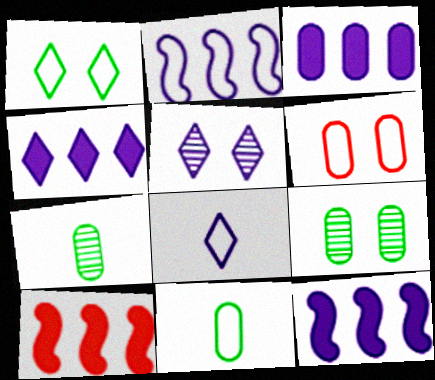[[3, 4, 12], 
[3, 6, 7], 
[4, 5, 8], 
[5, 10, 11], 
[8, 9, 10]]